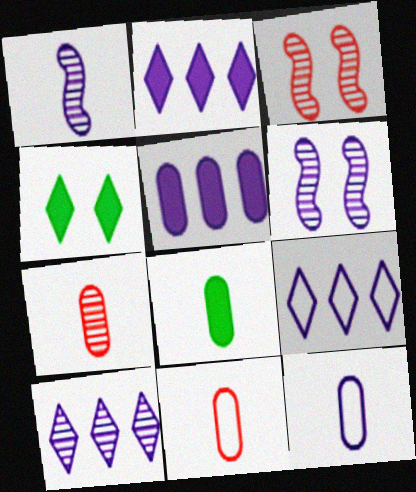[[2, 6, 12], 
[2, 9, 10], 
[3, 8, 9], 
[7, 8, 12]]